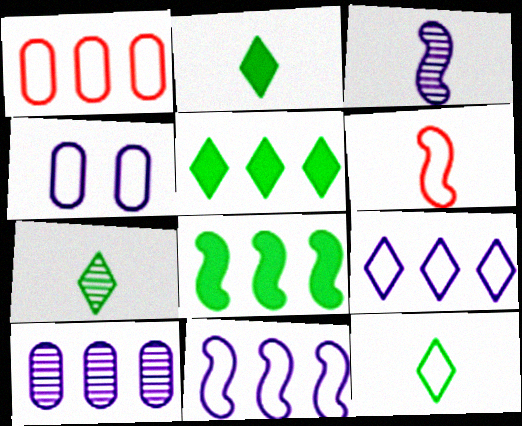[[2, 7, 12]]